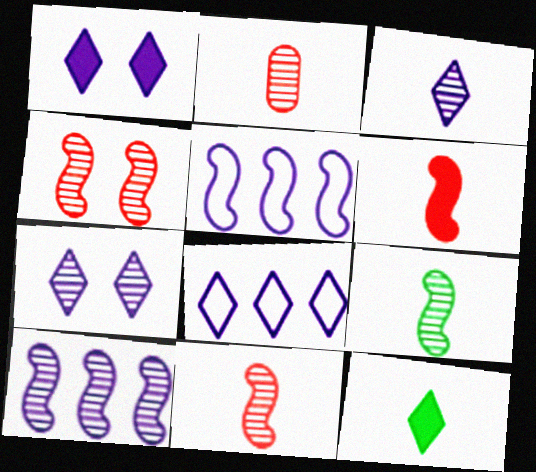[[1, 3, 8], 
[2, 3, 9], 
[4, 9, 10]]